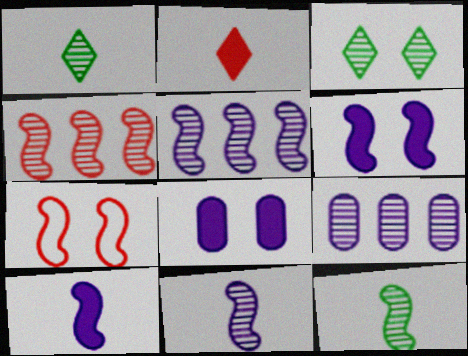[[3, 7, 8]]